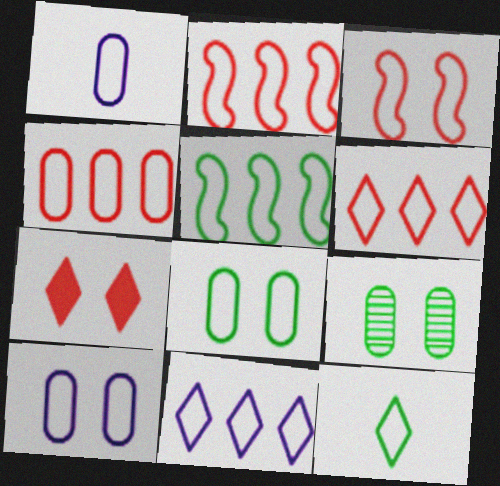[[1, 4, 8], 
[2, 4, 6], 
[2, 10, 12], 
[4, 5, 11], 
[5, 8, 12]]